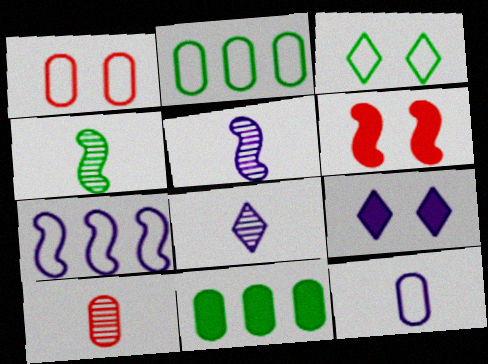[[1, 2, 12], 
[2, 6, 8], 
[3, 4, 11], 
[4, 6, 7], 
[4, 8, 10]]